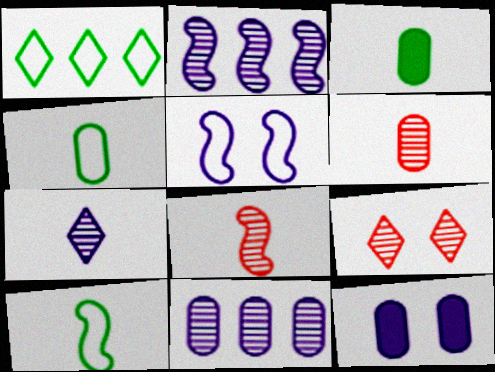[[1, 8, 12]]